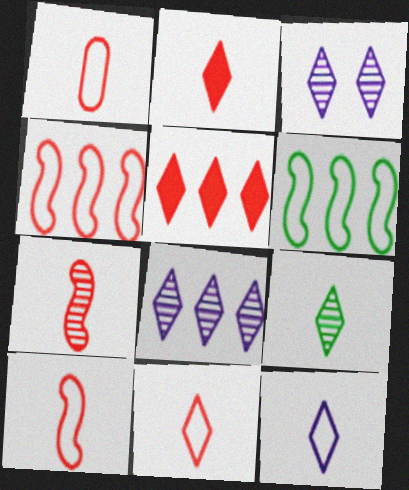[[1, 2, 7], 
[1, 10, 11], 
[2, 9, 12]]